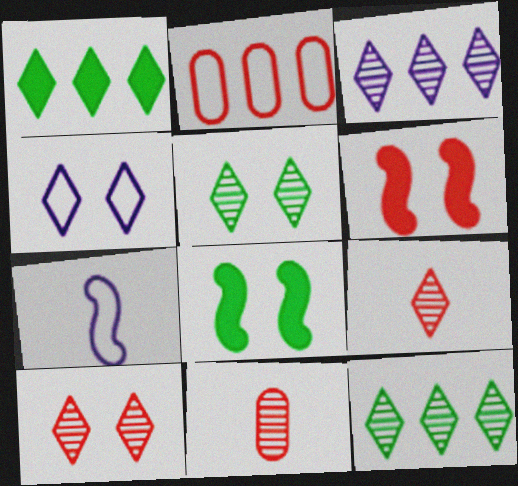[[1, 4, 9], 
[2, 6, 9], 
[3, 5, 9]]